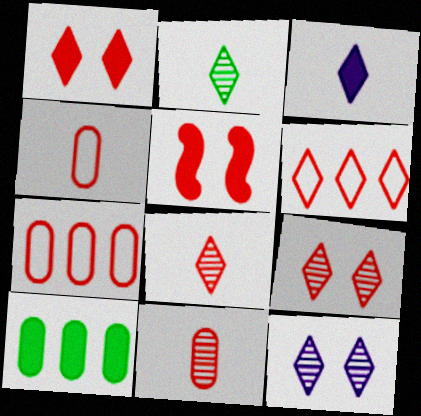[[1, 6, 8], 
[3, 5, 10], 
[5, 6, 11], 
[5, 7, 8]]